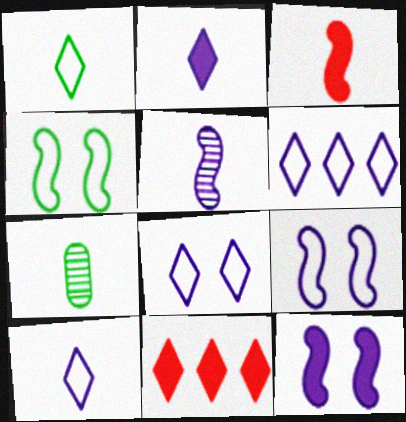[[3, 7, 10], 
[6, 8, 10], 
[7, 9, 11]]